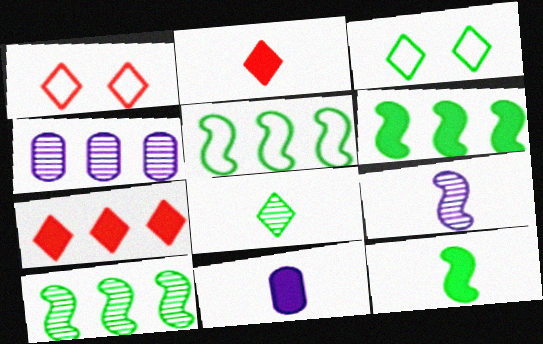[[1, 4, 12], 
[1, 10, 11], 
[2, 11, 12], 
[4, 5, 7], 
[5, 6, 10]]